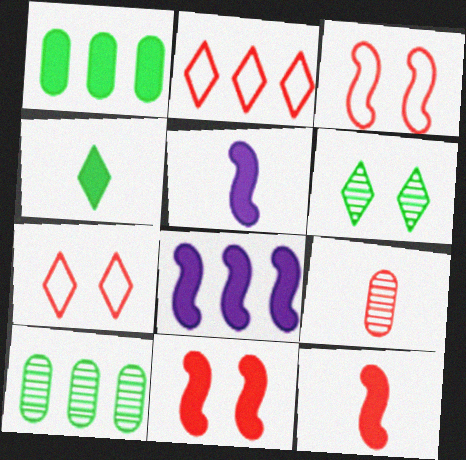[[2, 8, 10], 
[2, 9, 11], 
[5, 7, 10]]